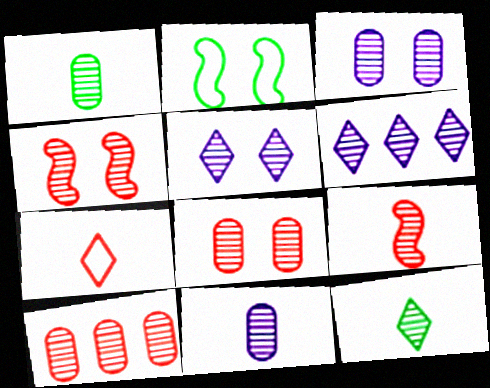[[1, 3, 10], 
[1, 4, 6], 
[9, 11, 12]]